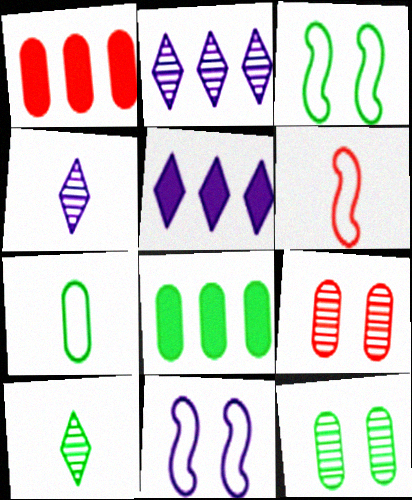[[1, 3, 4], 
[1, 10, 11], 
[3, 8, 10], 
[5, 6, 12], 
[7, 8, 12]]